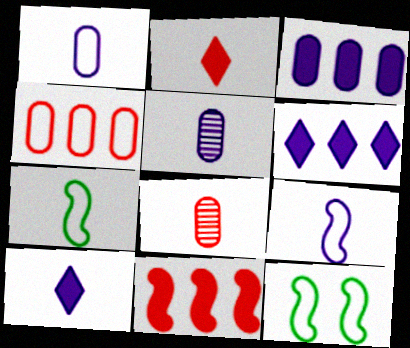[[2, 5, 7], 
[5, 9, 10], 
[6, 8, 12], 
[7, 8, 10]]